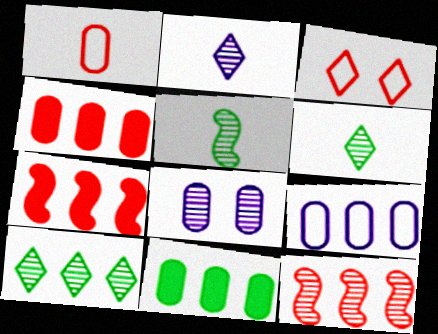[[1, 8, 11], 
[6, 8, 12], 
[7, 9, 10]]